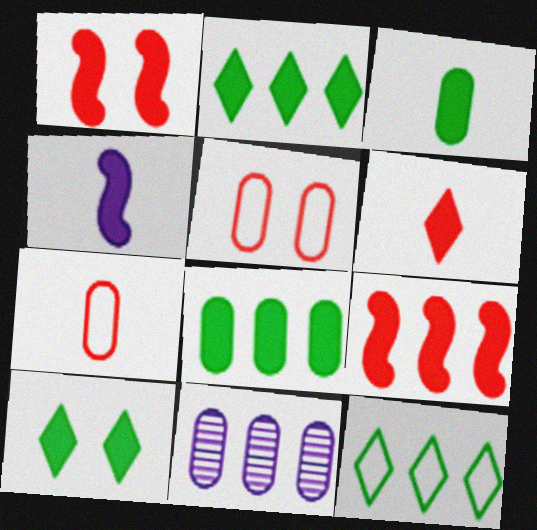[[3, 4, 6], 
[3, 5, 11], 
[9, 11, 12]]